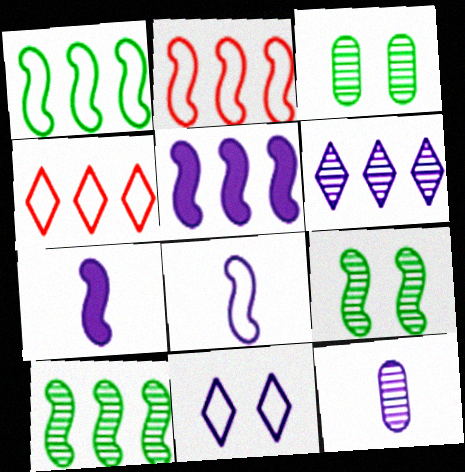[[2, 5, 10], 
[2, 7, 9], 
[3, 4, 7], 
[5, 11, 12]]